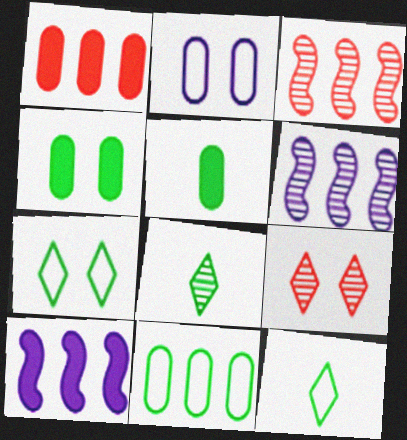[]